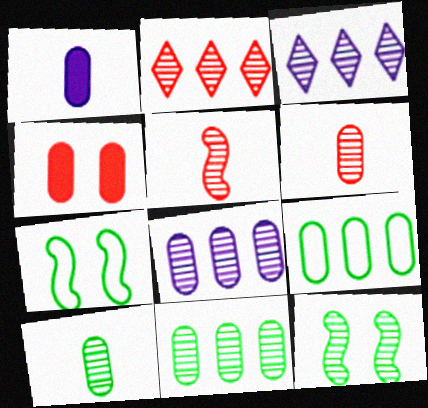[[1, 2, 7], 
[3, 6, 12]]